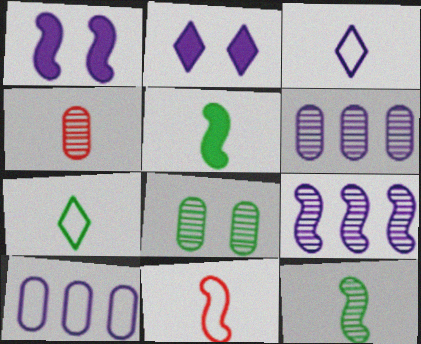[[1, 3, 6], 
[3, 4, 5], 
[4, 6, 8]]